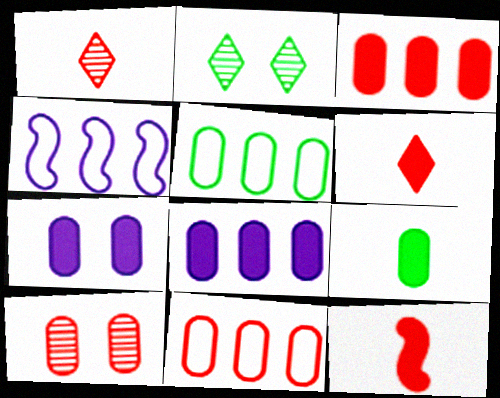[[3, 7, 9]]